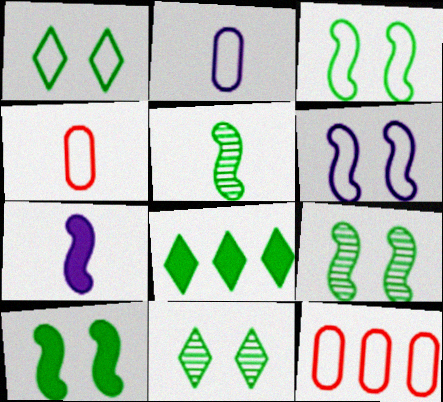[[3, 9, 10], 
[7, 11, 12]]